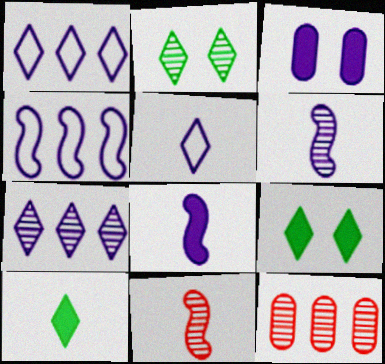[[1, 3, 6], 
[2, 6, 12]]